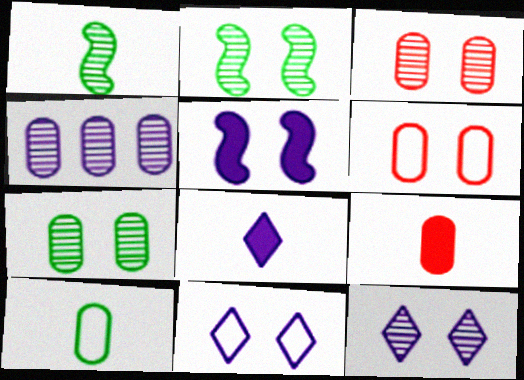[[2, 3, 12]]